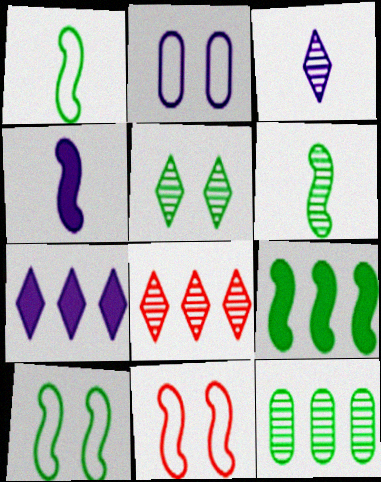[[3, 5, 8], 
[5, 6, 12], 
[6, 9, 10]]